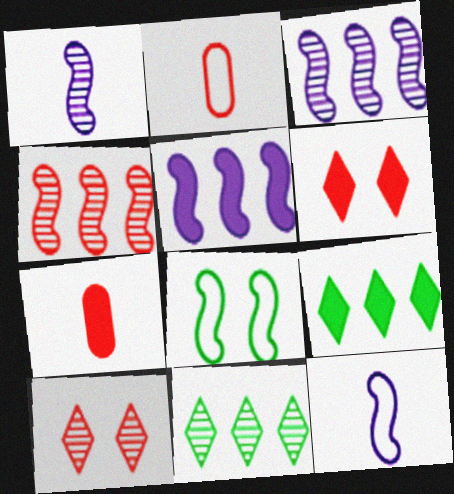[[2, 4, 6]]